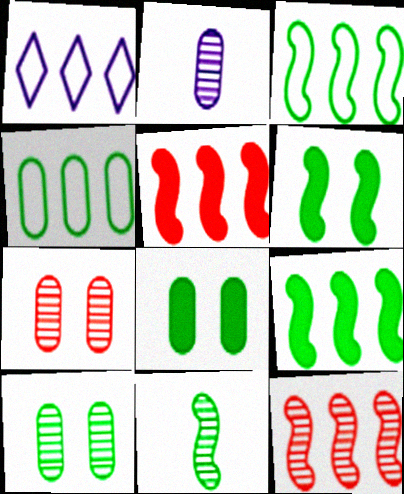[[3, 6, 11]]